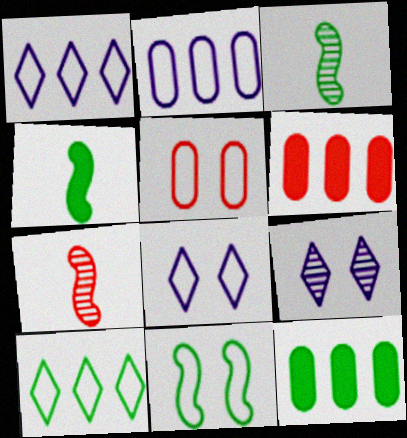[[3, 6, 8], 
[5, 8, 11], 
[7, 8, 12]]